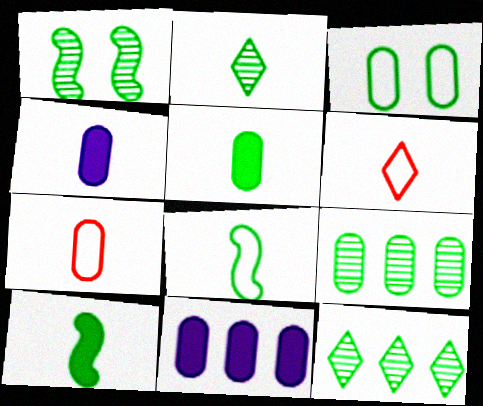[[1, 2, 9], 
[1, 6, 11], 
[2, 5, 8], 
[3, 5, 9], 
[3, 10, 12]]